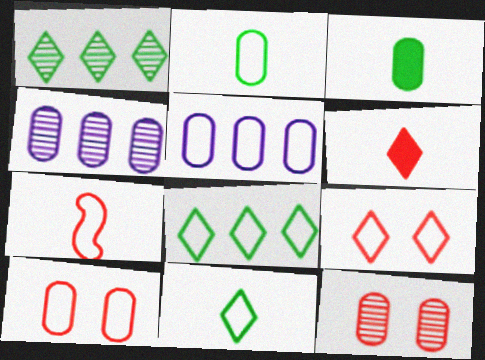[[2, 5, 10], 
[3, 4, 10], 
[3, 5, 12]]